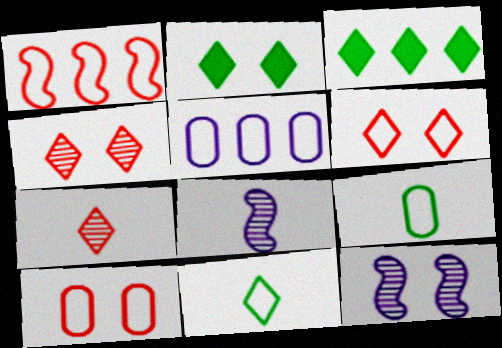[[2, 10, 12], 
[3, 8, 10], 
[5, 9, 10]]